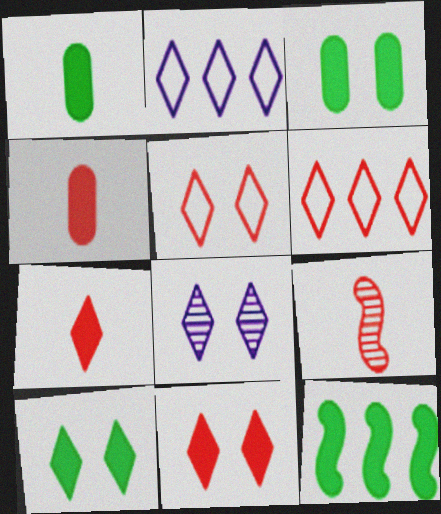[[1, 10, 12], 
[2, 3, 9], 
[5, 8, 10]]